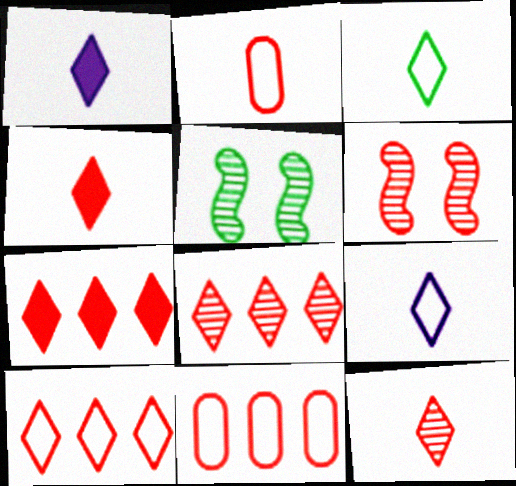[[1, 3, 12], 
[1, 5, 11], 
[2, 6, 7], 
[4, 6, 11], 
[7, 8, 10]]